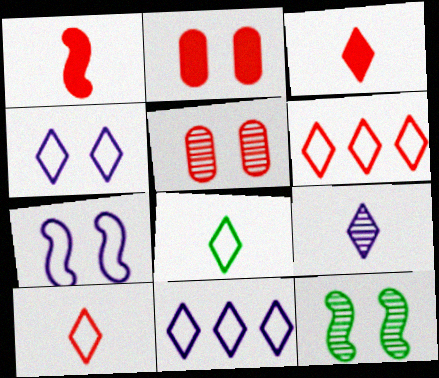[[1, 5, 6], 
[2, 4, 12], 
[3, 8, 9], 
[4, 6, 8]]